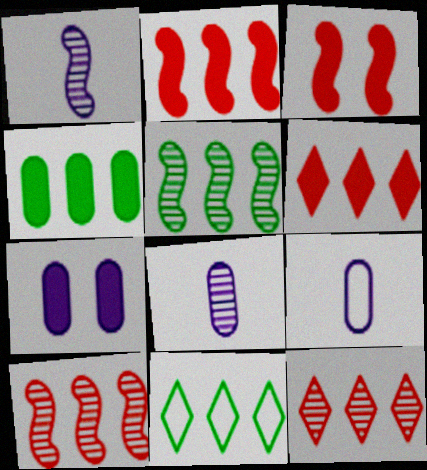[[3, 8, 11], 
[4, 5, 11]]